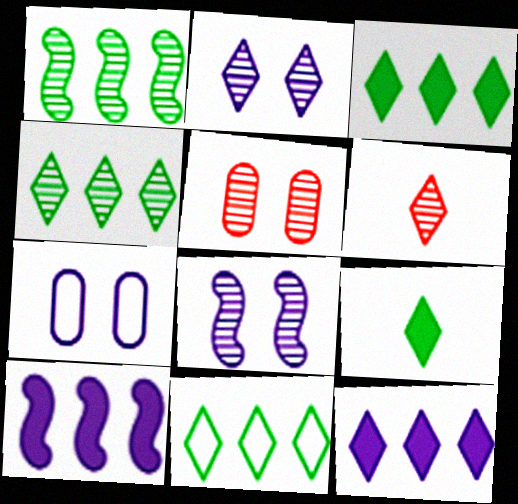[[2, 4, 6], 
[3, 4, 11]]